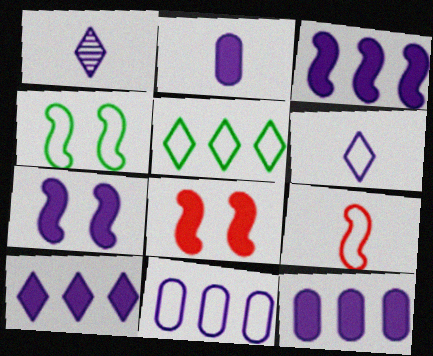[[1, 7, 11], 
[2, 7, 10], 
[3, 10, 12]]